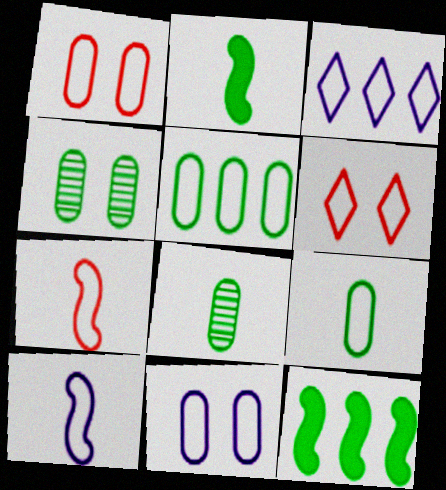[[3, 10, 11], 
[5, 6, 10]]